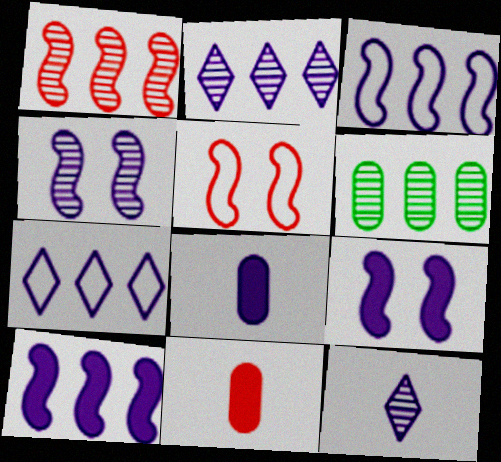[[1, 2, 6], 
[4, 7, 8]]